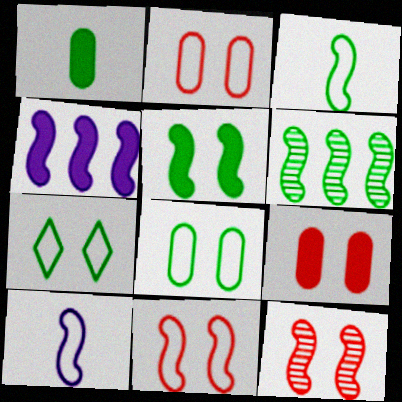[[1, 6, 7], 
[3, 4, 12], 
[3, 5, 6]]